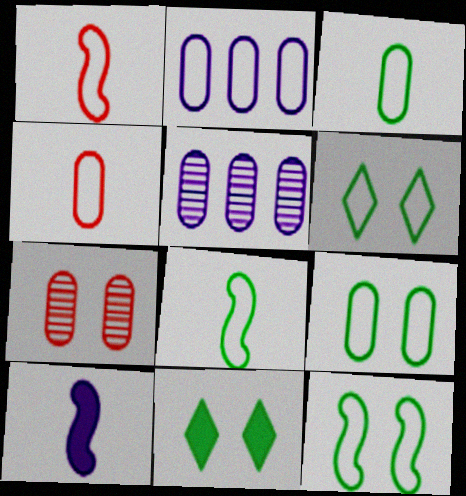[[1, 2, 6], 
[1, 5, 11], 
[2, 4, 9], 
[6, 9, 12]]